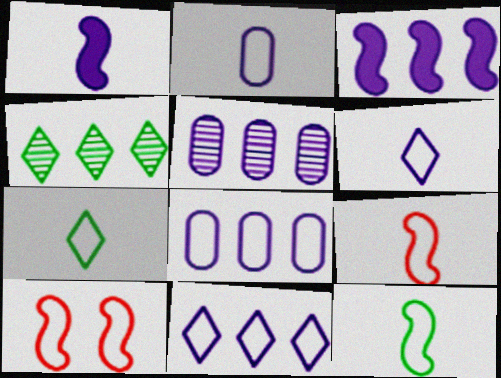[[2, 7, 9], 
[3, 5, 11], 
[7, 8, 10]]